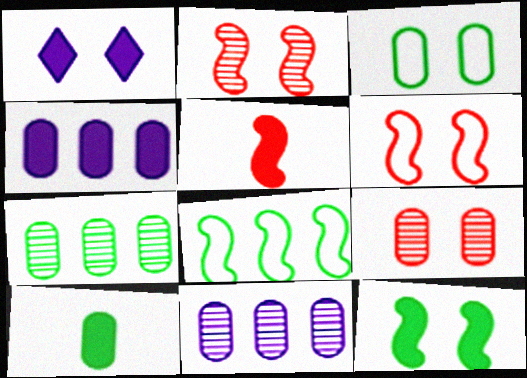[[1, 2, 3], 
[3, 7, 10]]